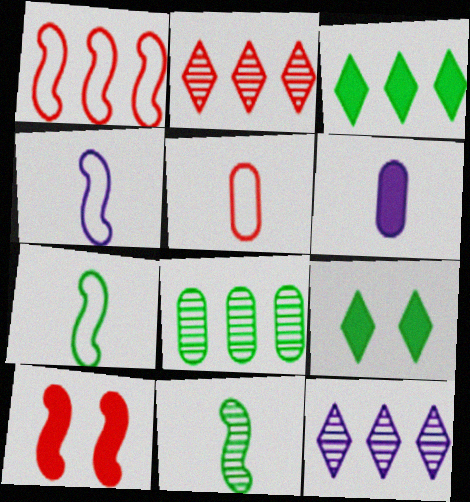[[2, 5, 10], 
[3, 6, 10], 
[7, 8, 9]]